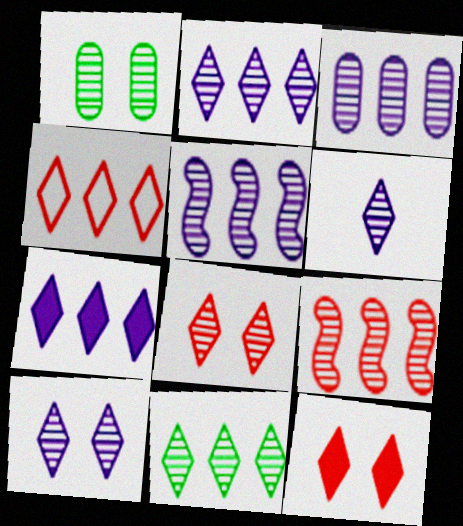[[1, 6, 9], 
[2, 3, 5], 
[2, 6, 10], 
[3, 9, 11], 
[4, 7, 11], 
[6, 8, 11]]